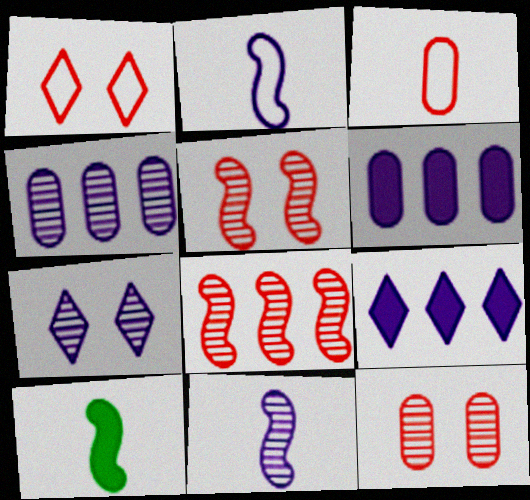[[1, 4, 10], 
[2, 6, 7], 
[4, 7, 11]]